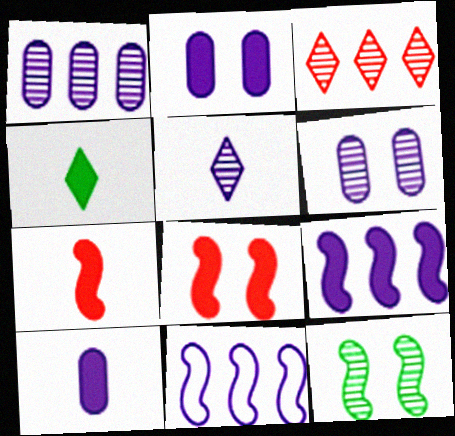[[2, 5, 11], 
[4, 7, 10], 
[7, 11, 12]]